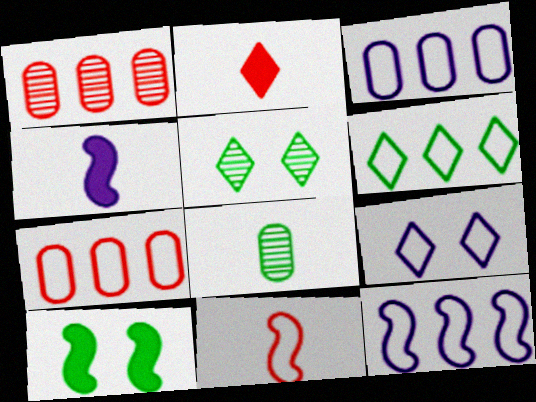[[4, 5, 7], 
[6, 7, 12], 
[6, 8, 10]]